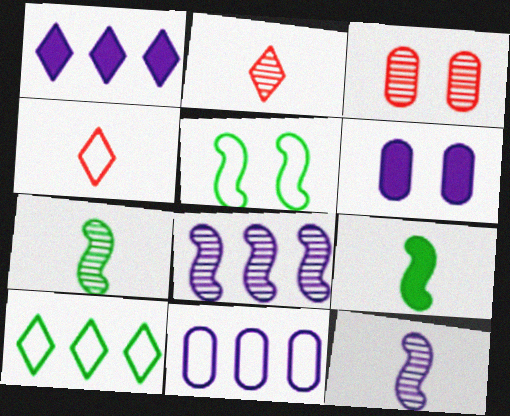[[1, 8, 11], 
[4, 5, 11]]